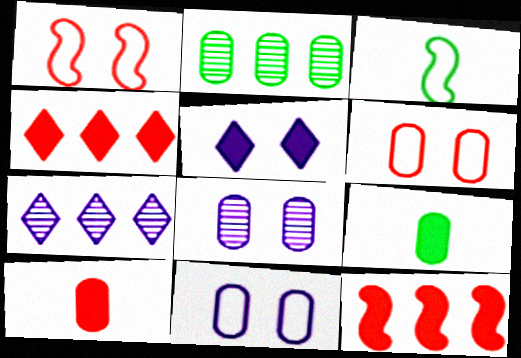[[1, 7, 9], 
[2, 10, 11], 
[3, 4, 8], 
[5, 9, 12]]